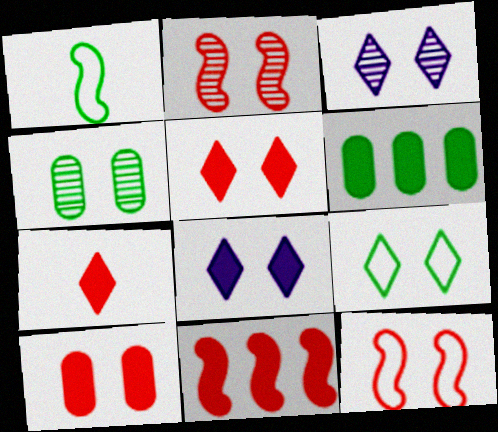[[2, 3, 4], 
[3, 5, 9], 
[4, 8, 12], 
[7, 10, 11]]